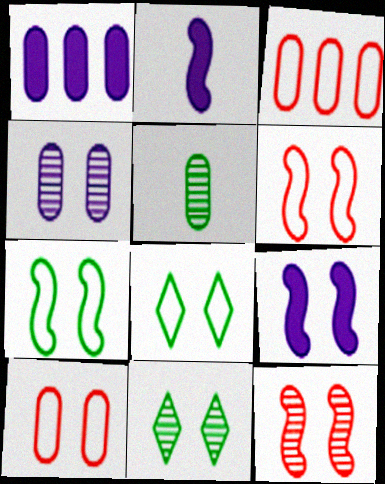[[1, 5, 10], 
[2, 3, 11], 
[4, 11, 12], 
[7, 9, 12], 
[9, 10, 11]]